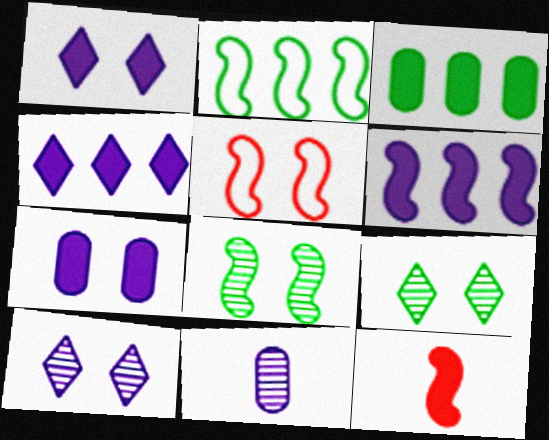[[1, 3, 12], 
[5, 7, 9]]